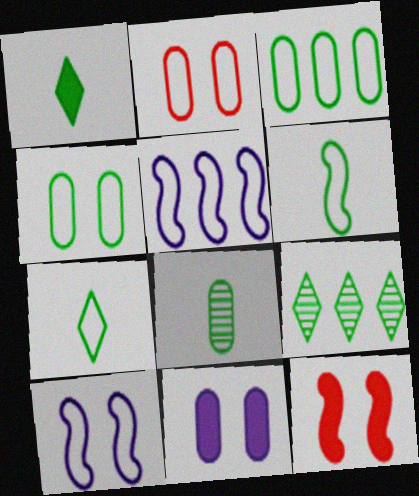[[1, 6, 8], 
[2, 5, 7]]